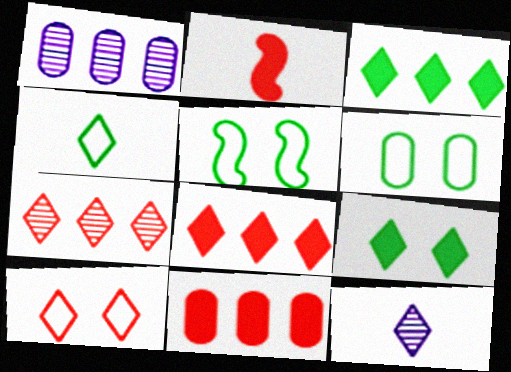[[3, 10, 12], 
[5, 11, 12]]